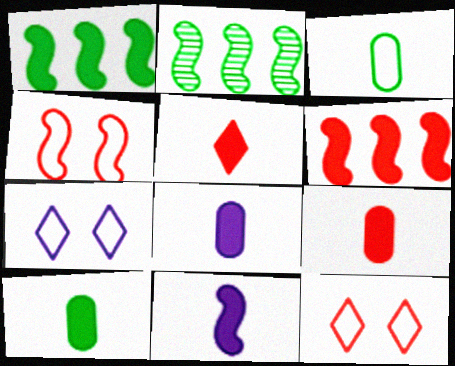[[2, 4, 11], 
[2, 7, 9], 
[2, 8, 12], 
[5, 10, 11], 
[8, 9, 10]]